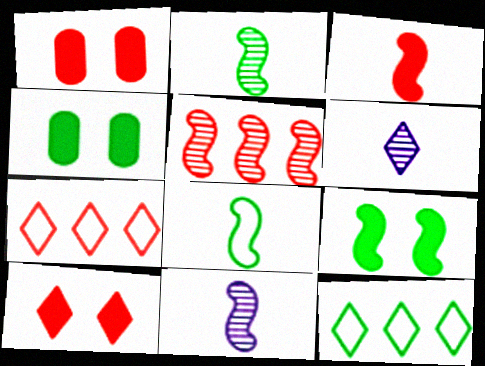[[1, 11, 12], 
[2, 4, 12], 
[3, 8, 11], 
[4, 7, 11], 
[6, 10, 12]]